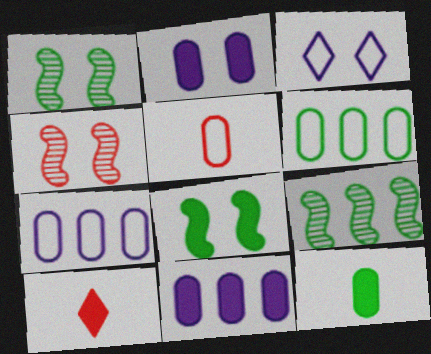[[1, 7, 10], 
[8, 10, 11]]